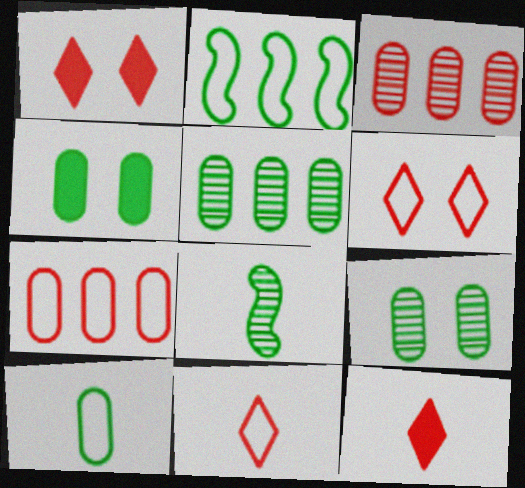[[4, 5, 10]]